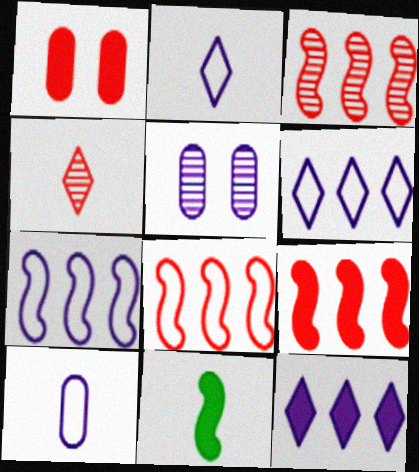[[1, 4, 8], 
[1, 11, 12], 
[3, 8, 9], 
[4, 10, 11]]